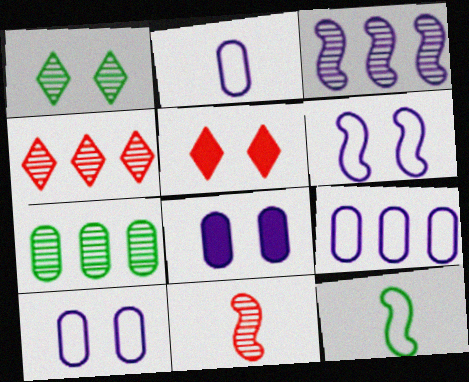[[2, 9, 10], 
[3, 4, 7], 
[4, 8, 12]]